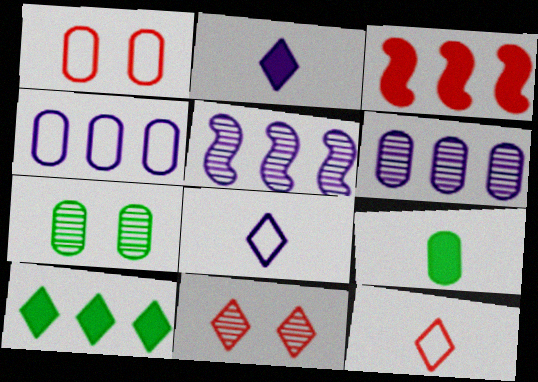[[1, 6, 9], 
[3, 7, 8], 
[8, 10, 11]]